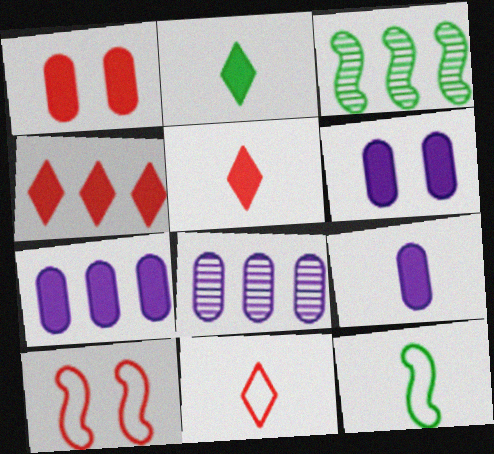[[2, 8, 10], 
[3, 6, 11], 
[6, 7, 9]]